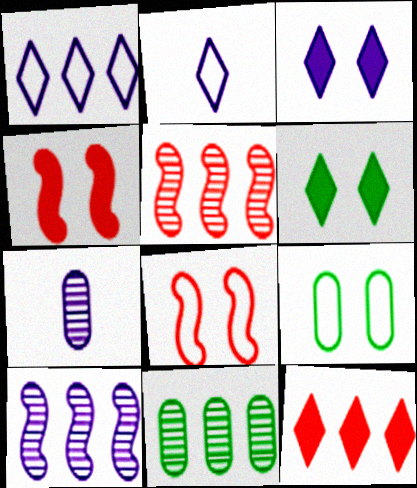[[2, 4, 11]]